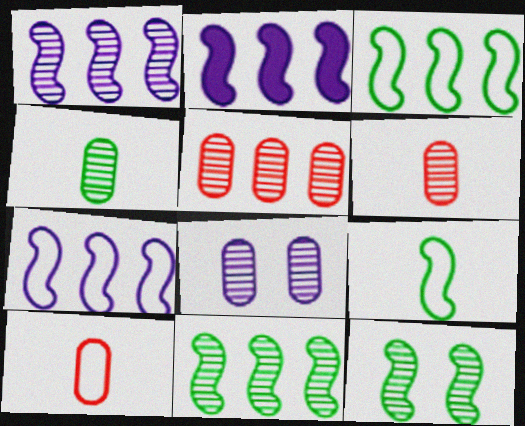[[1, 2, 7], 
[4, 5, 8]]